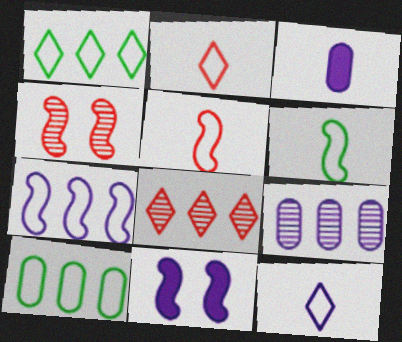[[1, 3, 4], 
[9, 11, 12]]